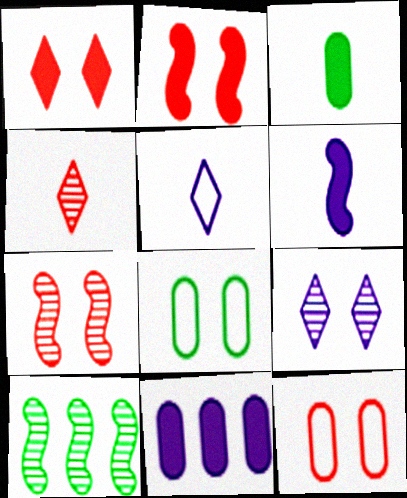[[1, 7, 12], 
[2, 8, 9]]